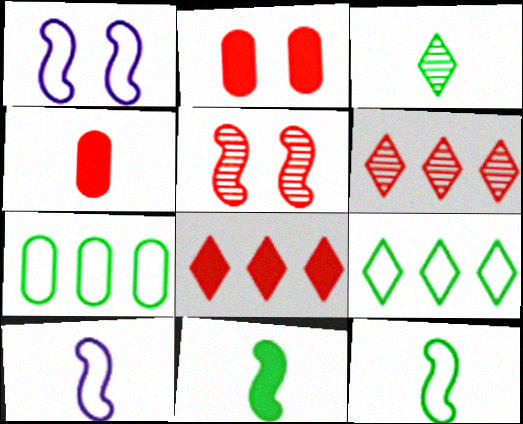[[3, 4, 10]]